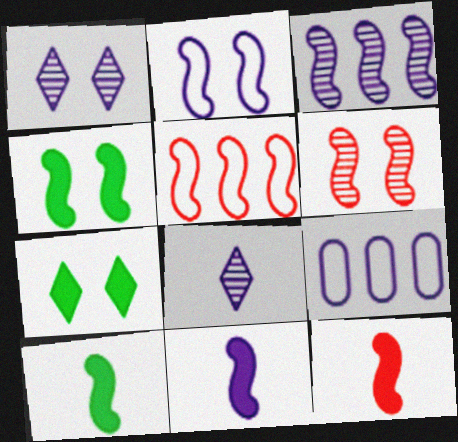[[1, 9, 11], 
[2, 3, 11], 
[2, 4, 6], 
[5, 6, 12], 
[10, 11, 12]]